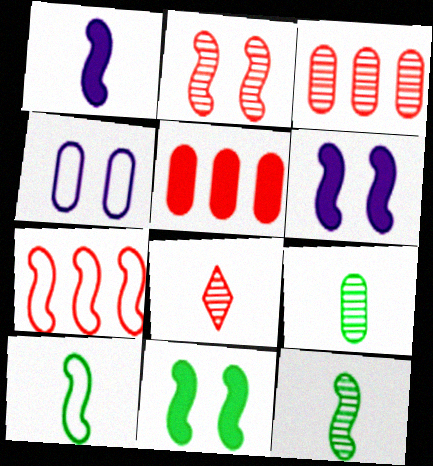[[2, 3, 8], 
[4, 5, 9], 
[6, 7, 12]]